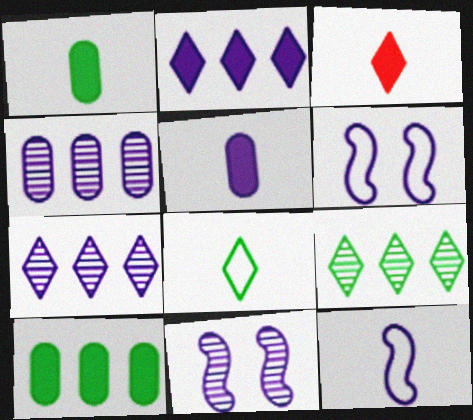[[5, 6, 7]]